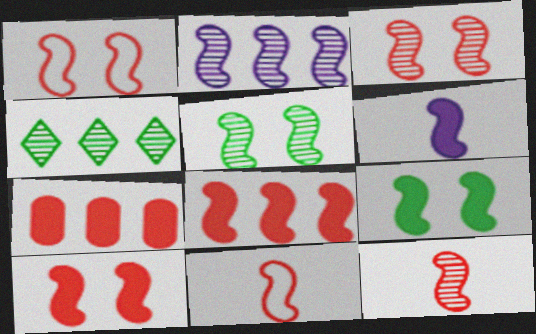[[1, 3, 10], 
[1, 8, 12], 
[2, 5, 12], 
[2, 9, 11], 
[3, 8, 11], 
[6, 8, 9]]